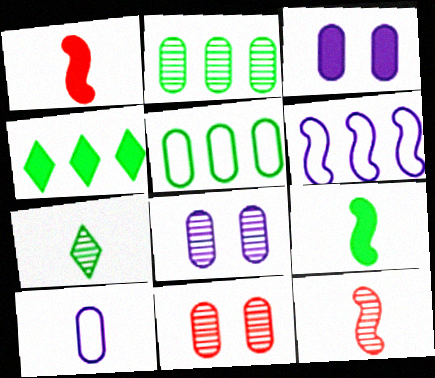[[1, 3, 4], 
[1, 7, 10]]